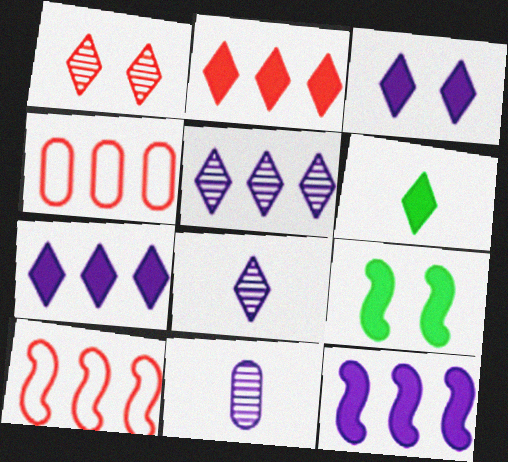[[2, 3, 6], 
[4, 8, 9]]